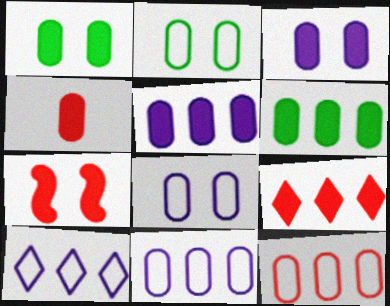[[1, 4, 5], 
[3, 4, 6], 
[4, 7, 9]]